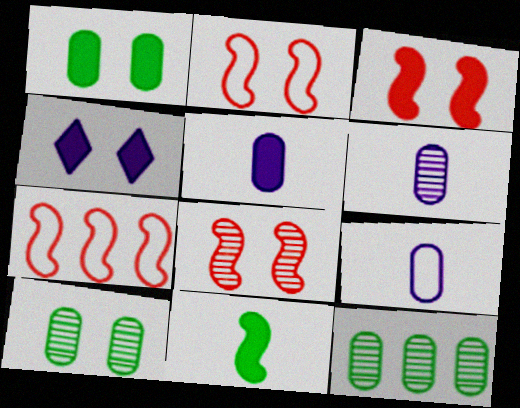[[1, 3, 4], 
[2, 3, 8], 
[2, 4, 10], 
[5, 6, 9]]